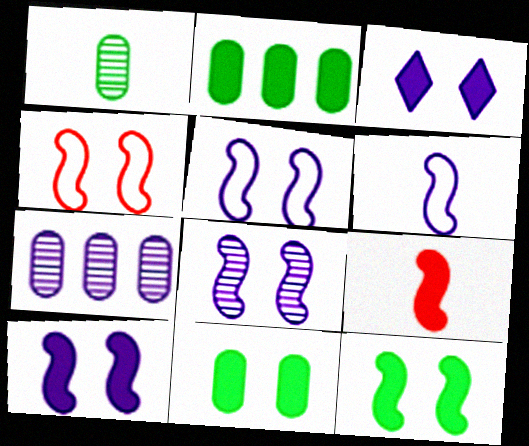[[2, 3, 9], 
[3, 6, 7], 
[4, 8, 12], 
[5, 8, 10]]